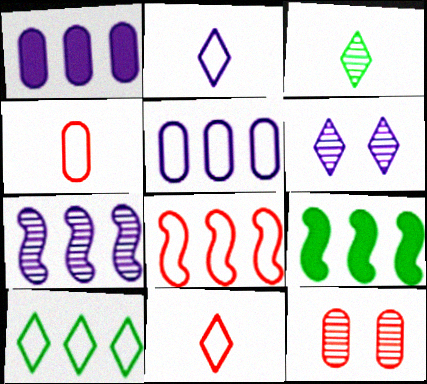[[2, 9, 12], 
[3, 7, 12], 
[4, 6, 9], 
[5, 8, 10], 
[7, 8, 9]]